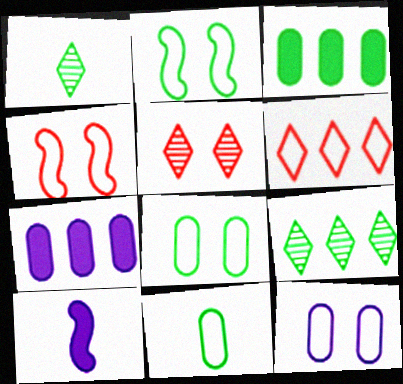[[1, 2, 3], 
[1, 4, 7]]